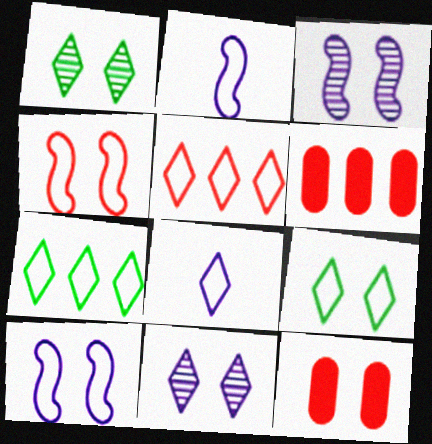[[1, 2, 6], 
[1, 10, 12], 
[3, 9, 12], 
[5, 8, 9]]